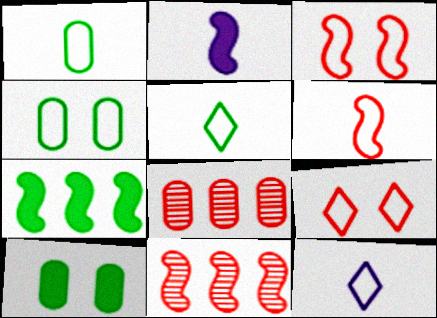[[1, 6, 12], 
[10, 11, 12]]